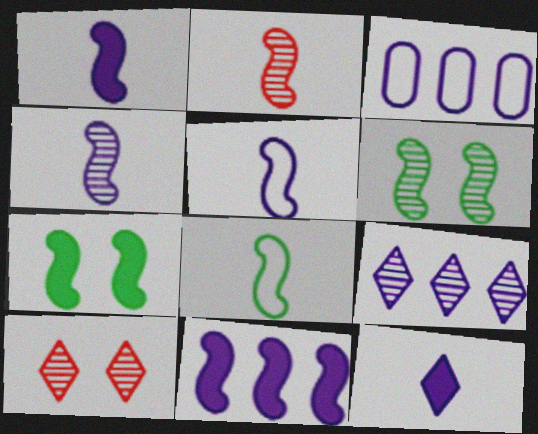[[1, 2, 8], 
[1, 4, 5], 
[3, 9, 11]]